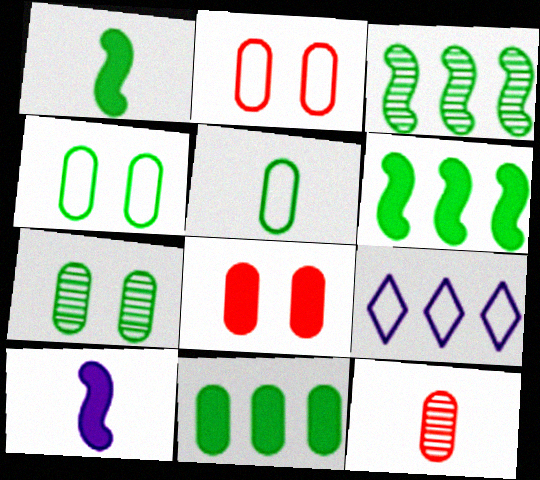[[5, 7, 11]]